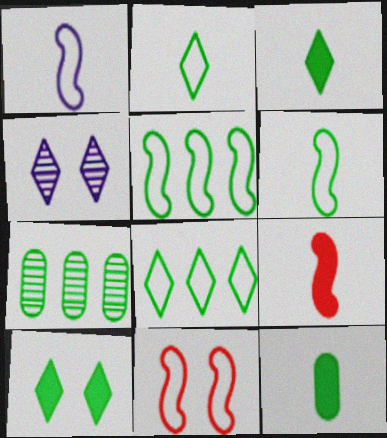[[1, 5, 11], 
[6, 7, 10]]